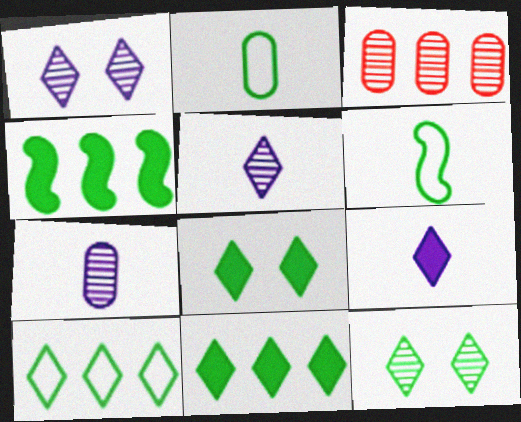[[2, 4, 12]]